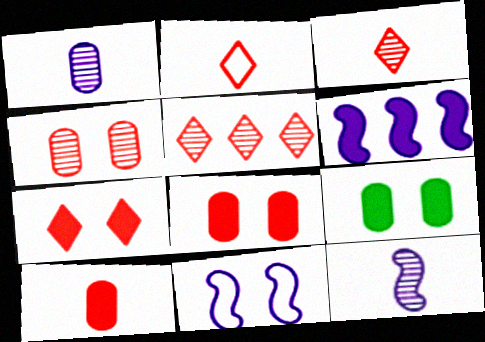[[2, 5, 7], 
[6, 11, 12]]